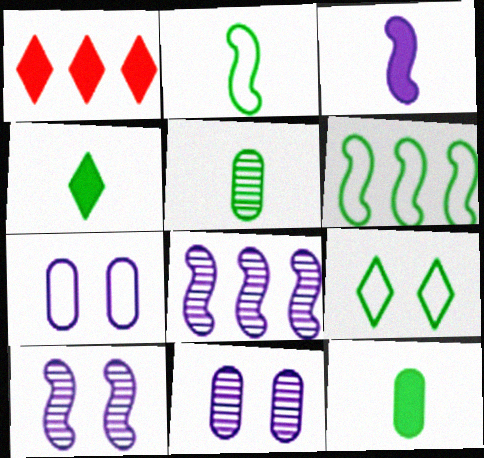[[1, 2, 11], 
[2, 4, 5]]